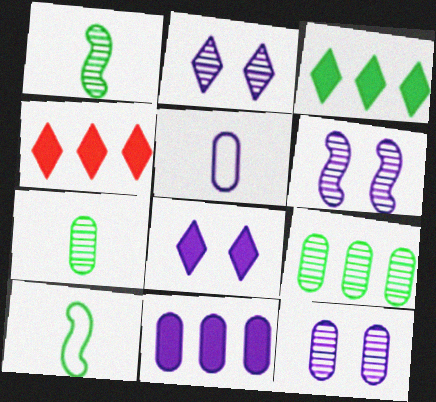[[2, 6, 12], 
[4, 10, 12], 
[5, 11, 12]]